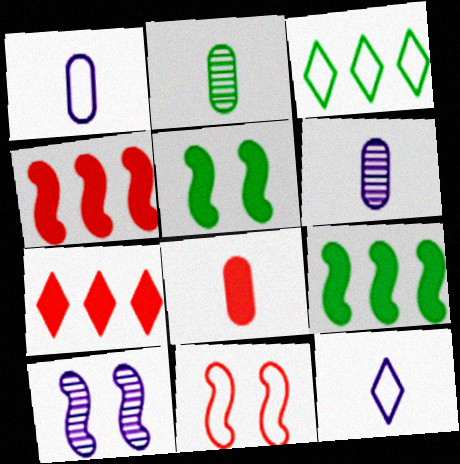[[1, 2, 8], 
[1, 3, 11], 
[2, 3, 5], 
[3, 8, 10], 
[5, 10, 11]]